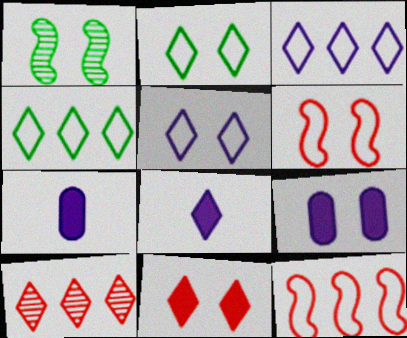[[2, 8, 10]]